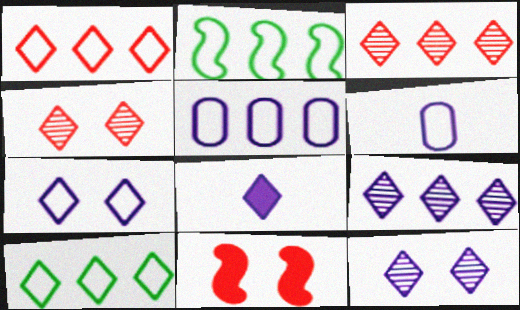[[1, 2, 5], 
[4, 8, 10], 
[7, 8, 9]]